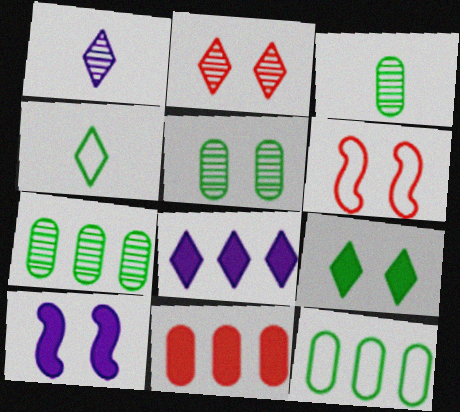[[2, 4, 8], 
[3, 5, 7], 
[3, 6, 8]]